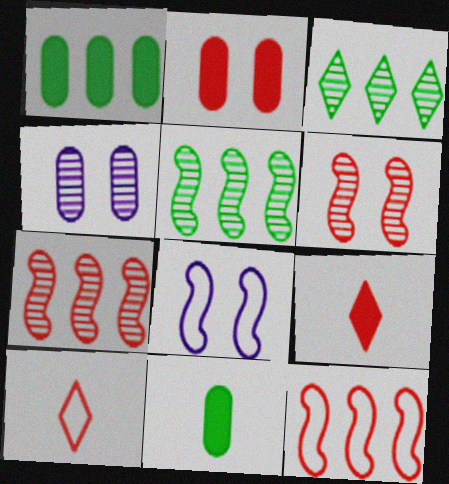[[2, 7, 10]]